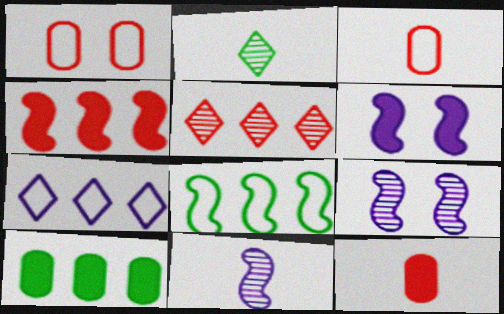[]